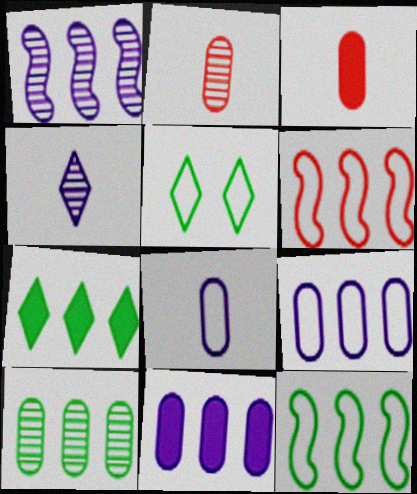[[1, 3, 5], 
[5, 6, 8], 
[7, 10, 12]]